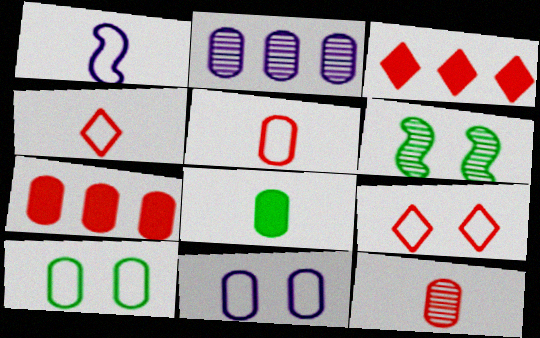[]